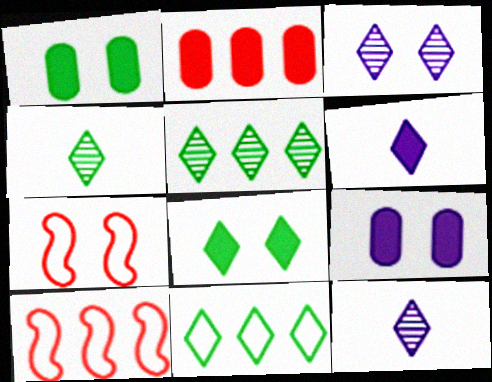[[1, 3, 7], 
[1, 10, 12], 
[4, 8, 11], 
[4, 9, 10]]